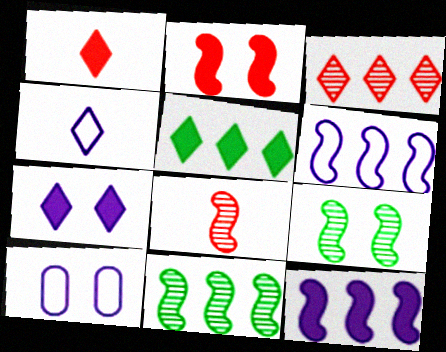[[1, 5, 7], 
[1, 10, 11], 
[4, 6, 10], 
[5, 8, 10]]